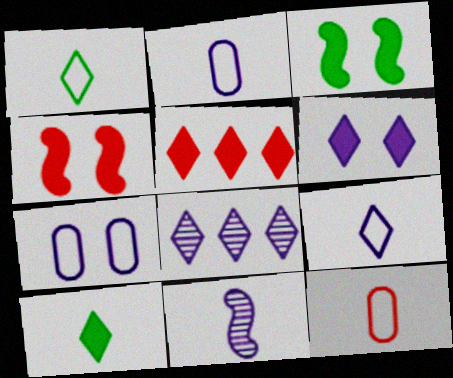[[3, 8, 12], 
[5, 6, 10], 
[6, 8, 9], 
[10, 11, 12]]